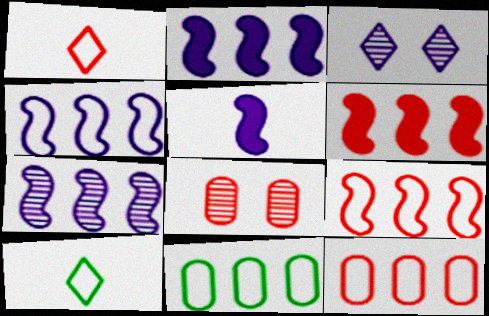[[1, 6, 8], 
[2, 4, 7], 
[2, 8, 10]]